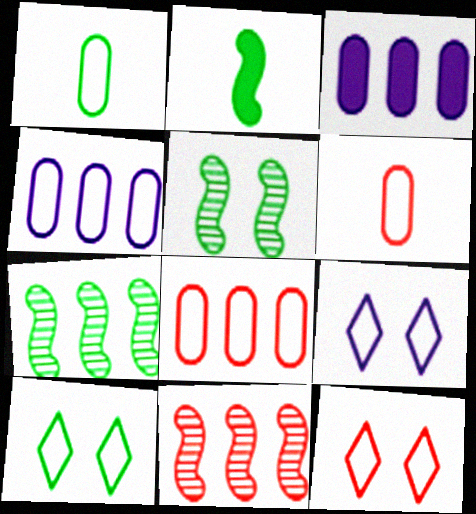[[9, 10, 12]]